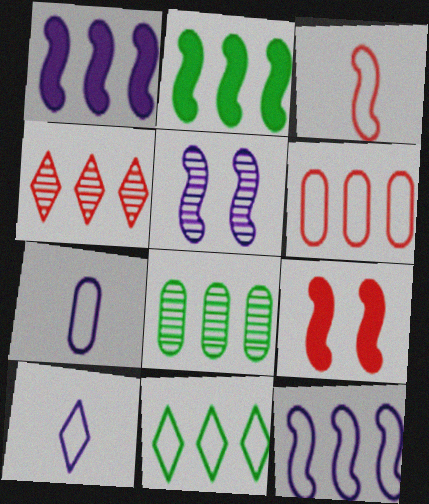[[2, 3, 5], 
[2, 8, 11], 
[6, 11, 12], 
[8, 9, 10]]